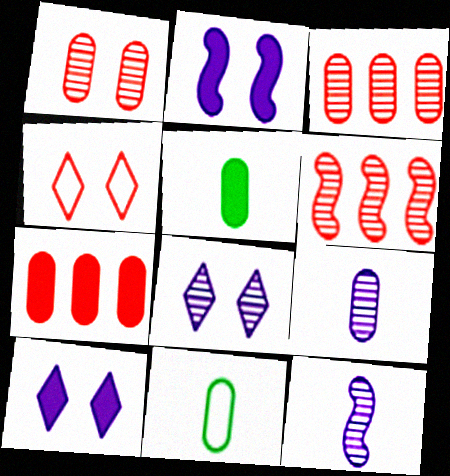[[6, 10, 11]]